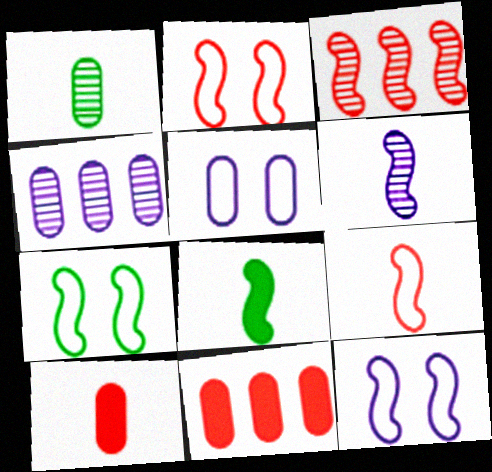[[1, 5, 11], 
[2, 7, 12], 
[3, 8, 12], 
[6, 8, 9]]